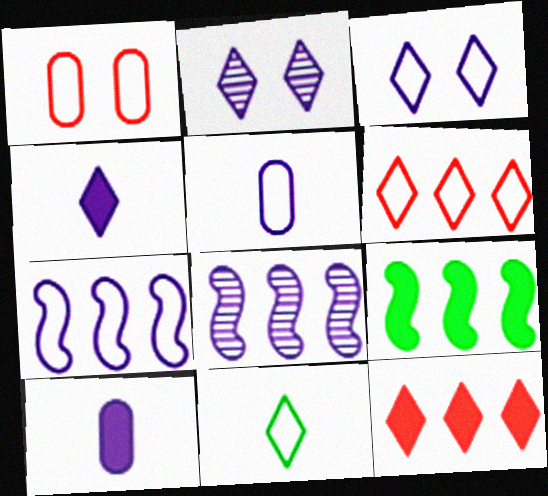[[1, 7, 11], 
[2, 7, 10], 
[2, 11, 12], 
[3, 5, 7], 
[3, 6, 11], 
[3, 8, 10]]